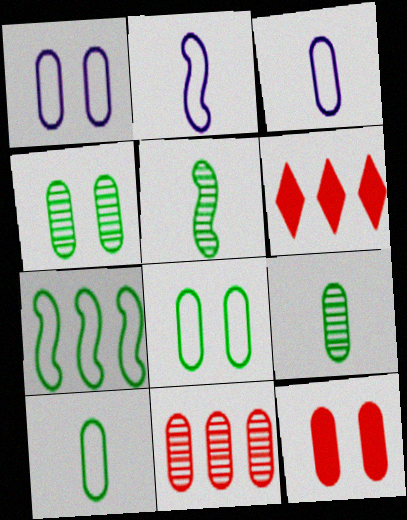[[1, 4, 12], 
[1, 5, 6], 
[2, 4, 6]]